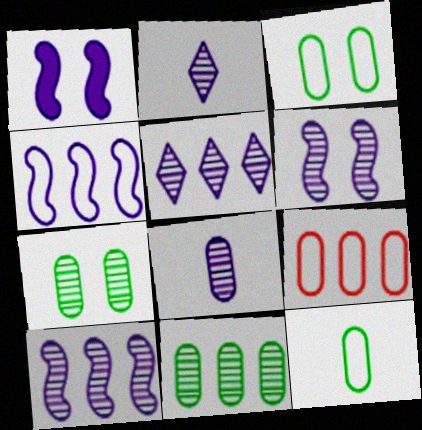[[5, 6, 8]]